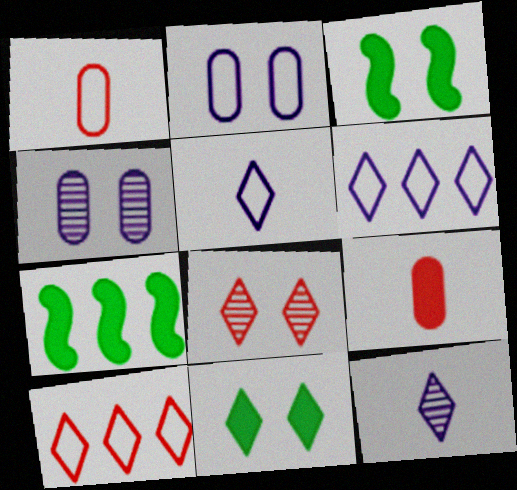[[2, 3, 8], 
[10, 11, 12]]